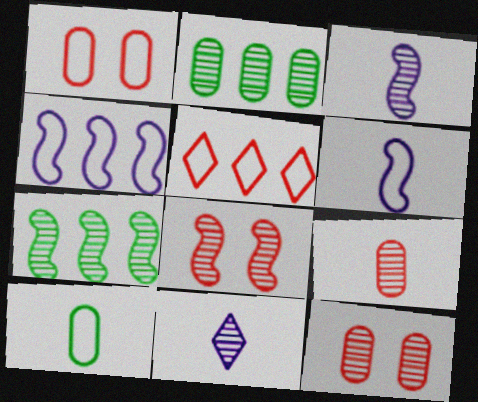[[2, 8, 11], 
[3, 7, 8], 
[7, 11, 12]]